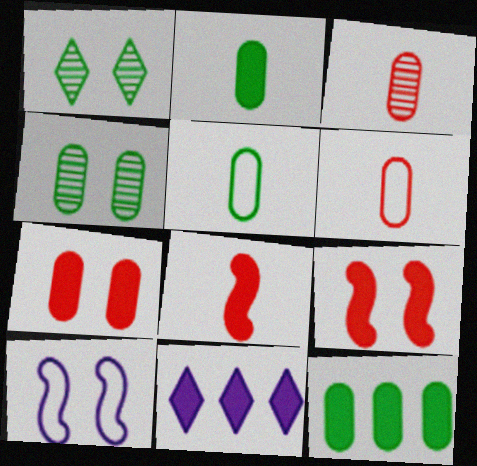[[1, 7, 10], 
[2, 9, 11], 
[4, 5, 12]]